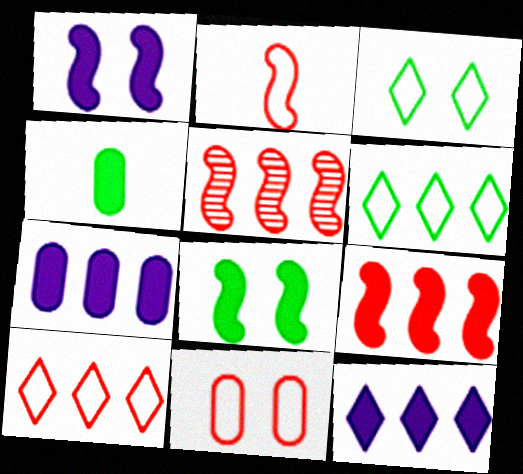[[2, 10, 11], 
[5, 6, 7]]